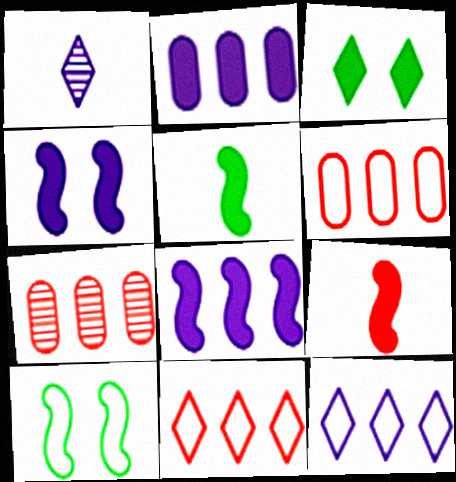[[1, 3, 11], 
[2, 3, 9]]